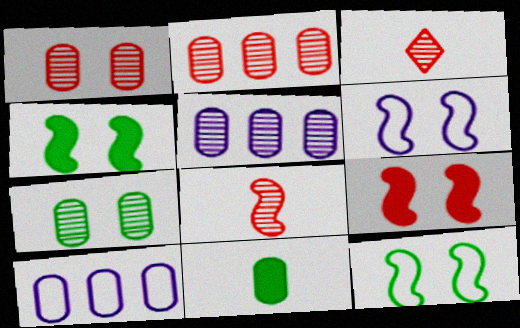[[1, 10, 11], 
[3, 4, 10]]